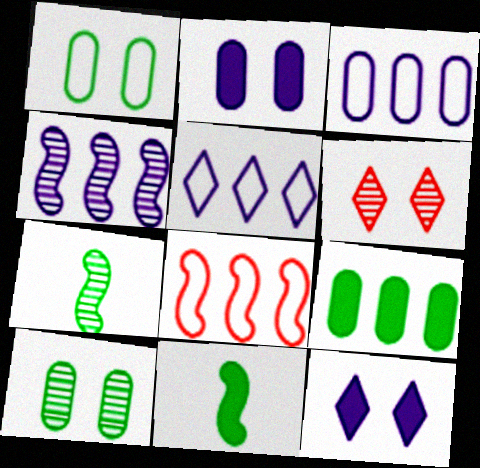[[3, 6, 11]]